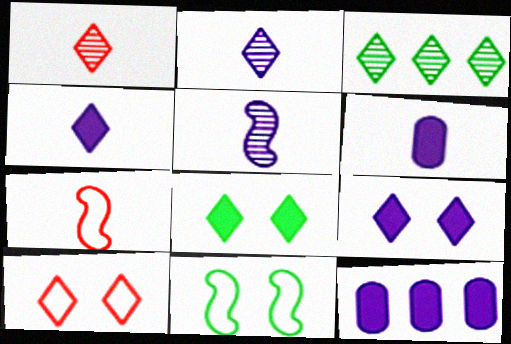[[1, 11, 12], 
[3, 4, 10]]